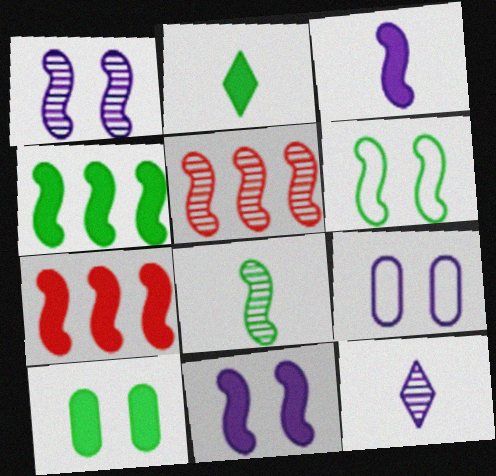[[1, 5, 8], 
[2, 4, 10], 
[2, 5, 9], 
[3, 5, 6], 
[4, 6, 8]]